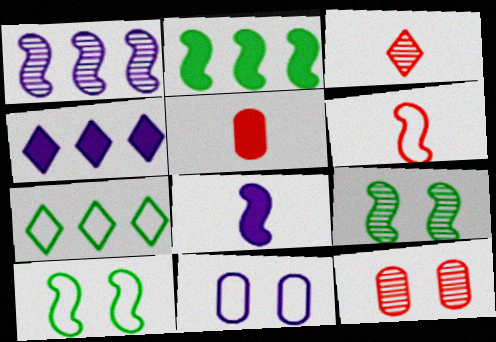[[2, 3, 11], 
[3, 5, 6], 
[6, 7, 11], 
[7, 8, 12]]